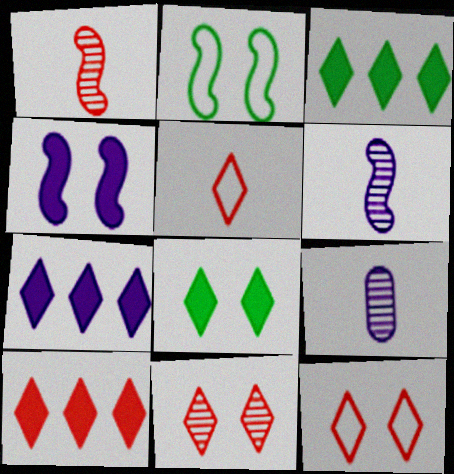[[2, 9, 10], 
[3, 7, 10], 
[5, 10, 11]]